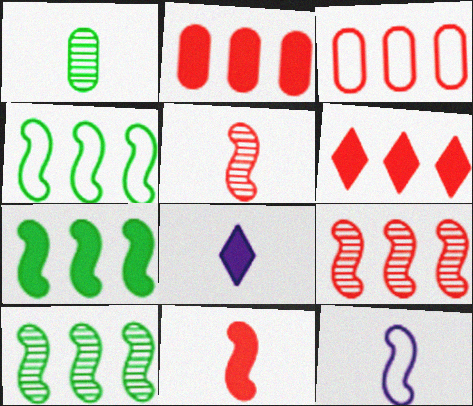[[3, 6, 9], 
[4, 7, 10]]